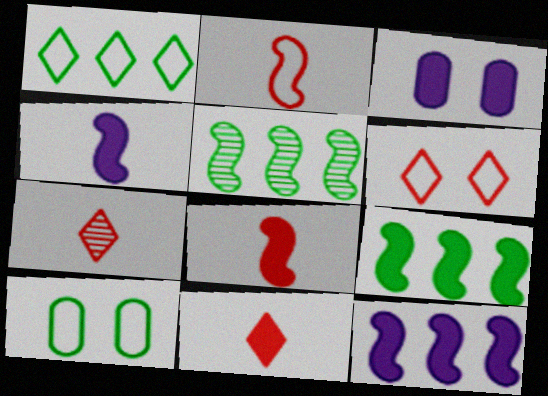[[3, 9, 11], 
[7, 10, 12]]